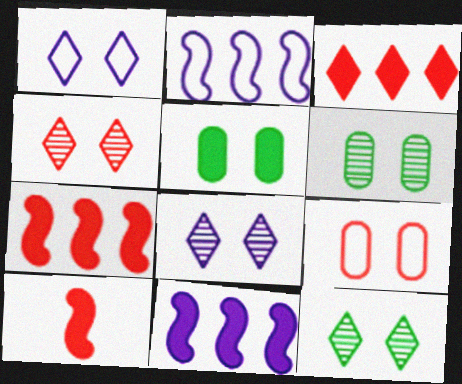[[4, 8, 12]]